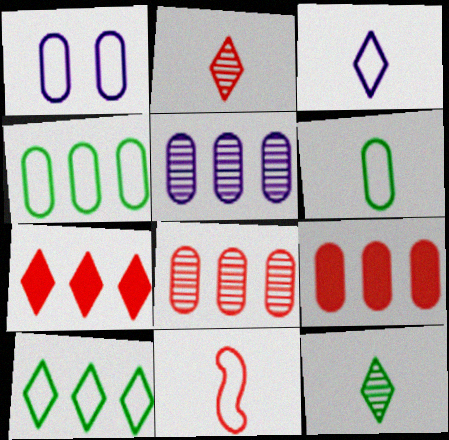[[1, 10, 11], 
[3, 6, 11], 
[4, 5, 9]]